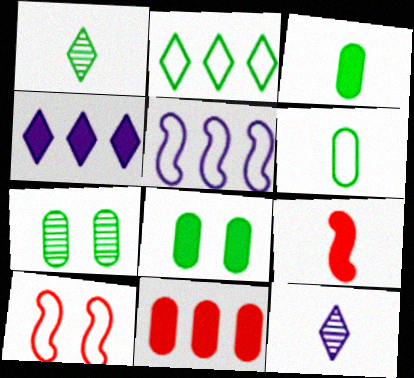[[4, 8, 9], 
[6, 9, 12]]